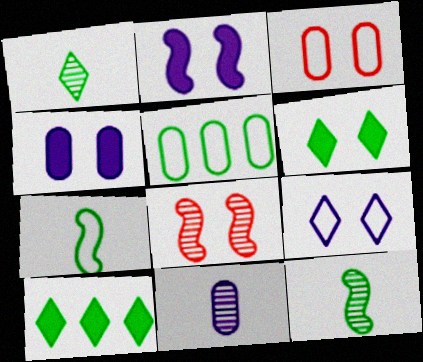[[5, 6, 12]]